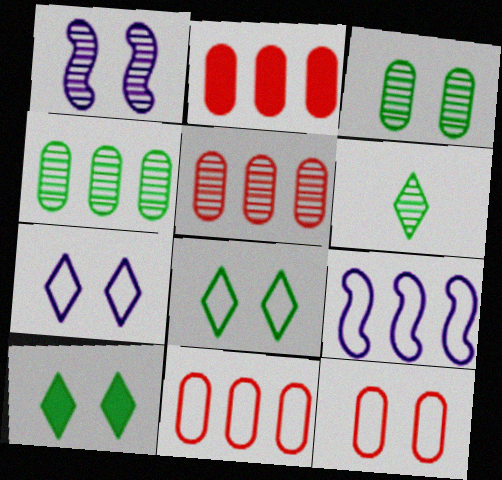[[1, 5, 6], 
[1, 10, 12], 
[2, 5, 11]]